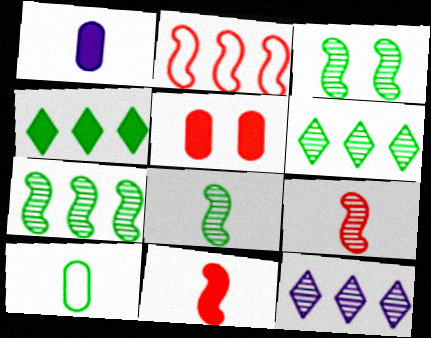[[3, 4, 10], 
[3, 7, 8]]